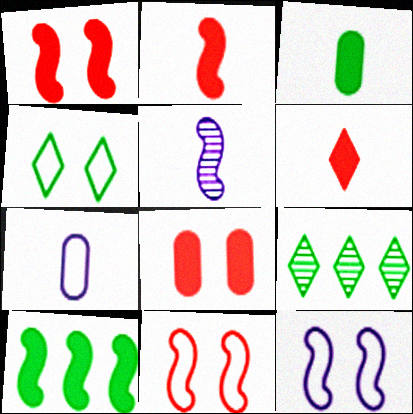[[1, 7, 9], 
[5, 10, 11]]